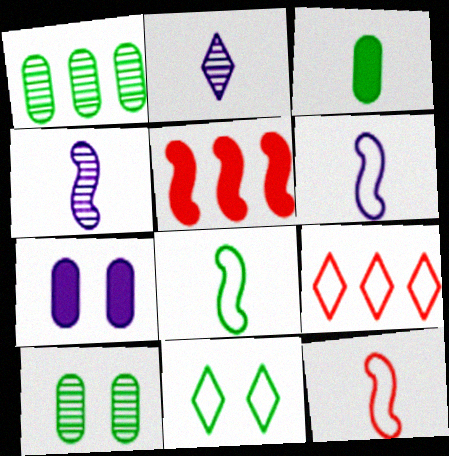[[2, 3, 12], 
[6, 8, 12]]